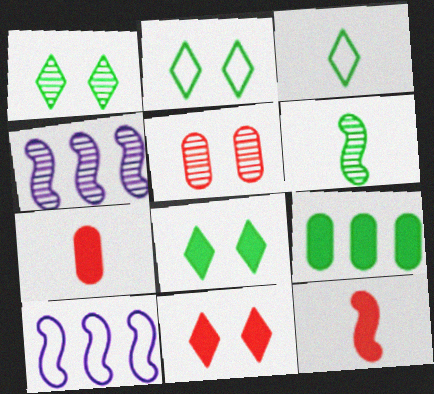[[1, 2, 8], 
[1, 7, 10], 
[2, 4, 7], 
[2, 6, 9]]